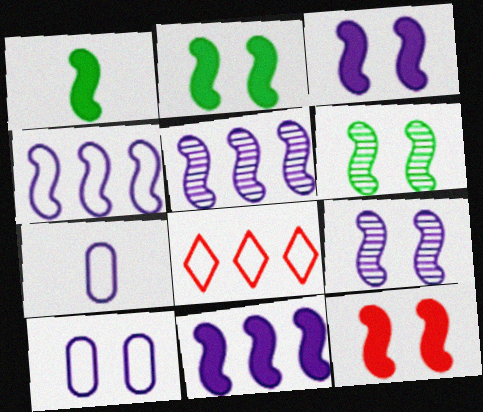[[1, 11, 12], 
[2, 3, 12], 
[4, 5, 11]]